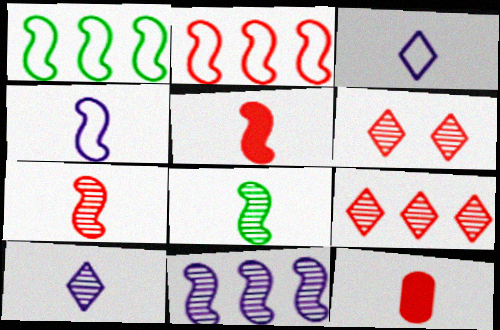[[2, 6, 12], 
[3, 8, 12], 
[4, 5, 8]]